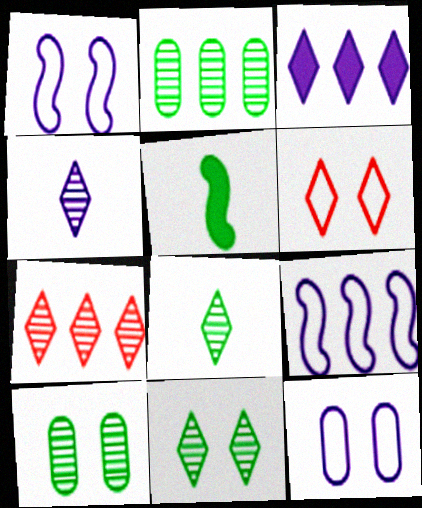[[3, 6, 8], 
[4, 7, 11], 
[5, 7, 12]]